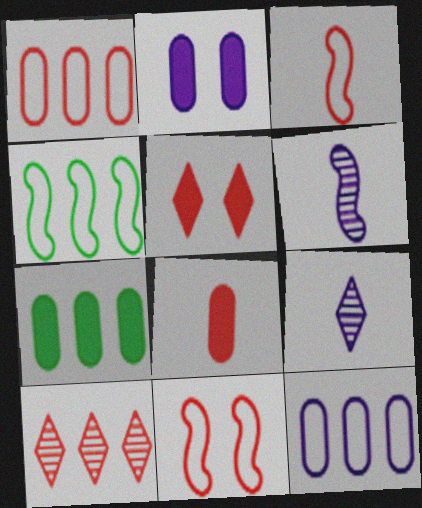[[2, 7, 8], 
[7, 9, 11], 
[8, 10, 11]]